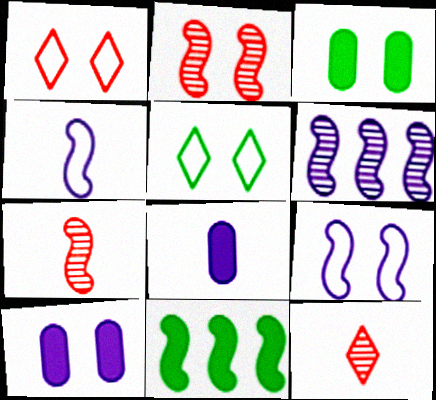[[2, 4, 11], 
[2, 5, 10], 
[7, 9, 11]]